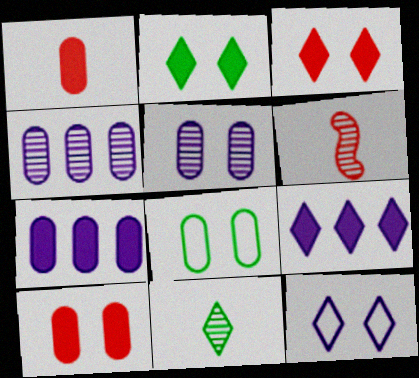[[1, 4, 8], 
[5, 8, 10], 
[6, 8, 9]]